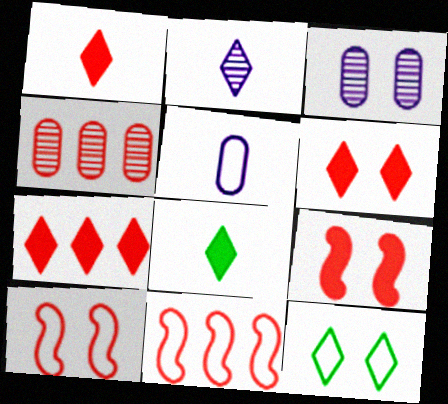[[1, 4, 10], 
[1, 6, 7], 
[2, 7, 12], 
[3, 8, 11], 
[3, 9, 12], 
[4, 7, 11], 
[5, 11, 12]]